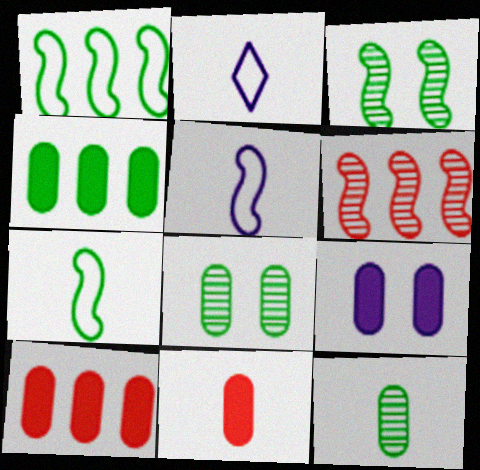[[2, 3, 10], 
[4, 9, 11]]